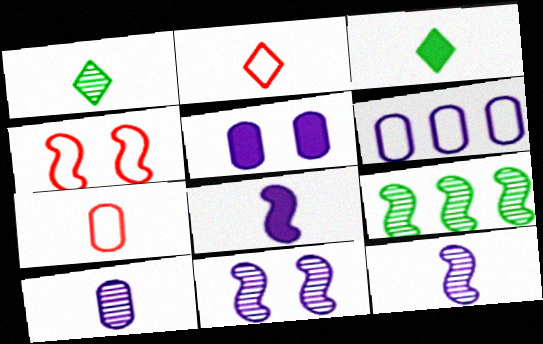[[1, 7, 8], 
[2, 5, 9], 
[3, 7, 12], 
[4, 8, 9], 
[5, 6, 10]]